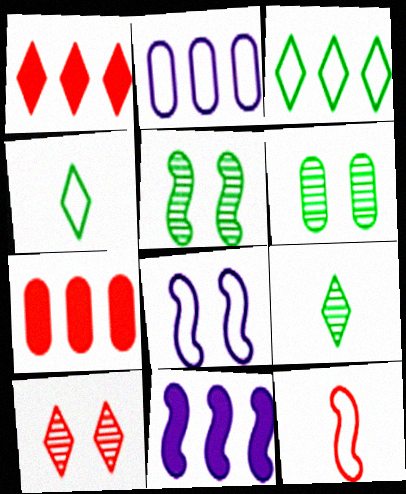[[5, 11, 12], 
[7, 8, 9], 
[7, 10, 12]]